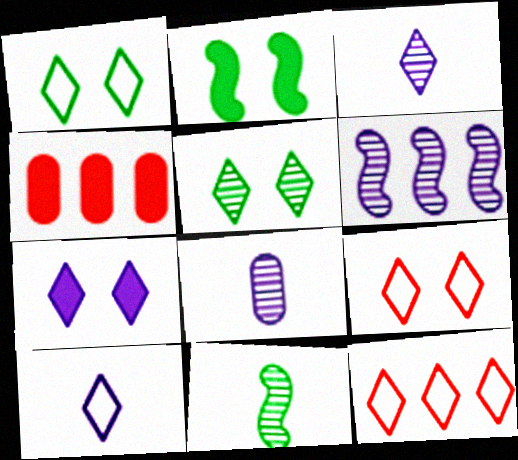[[1, 10, 12], 
[2, 8, 12], 
[5, 7, 9]]